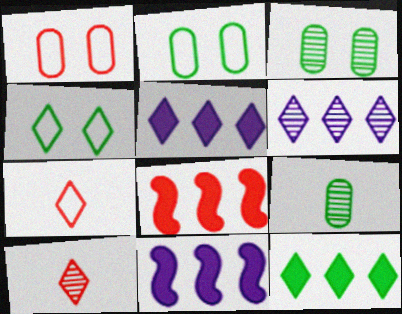[[1, 8, 10], 
[2, 10, 11], 
[3, 7, 11], 
[4, 5, 10]]